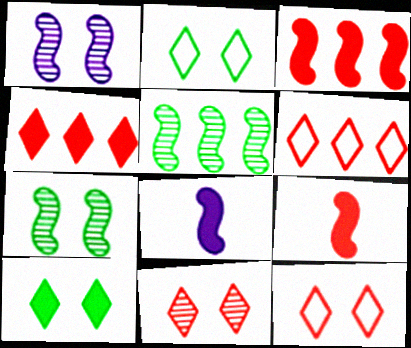[]